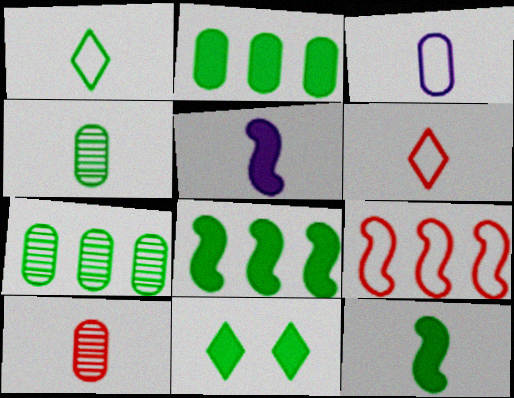[[1, 4, 12], 
[1, 5, 10], 
[2, 11, 12], 
[4, 5, 6]]